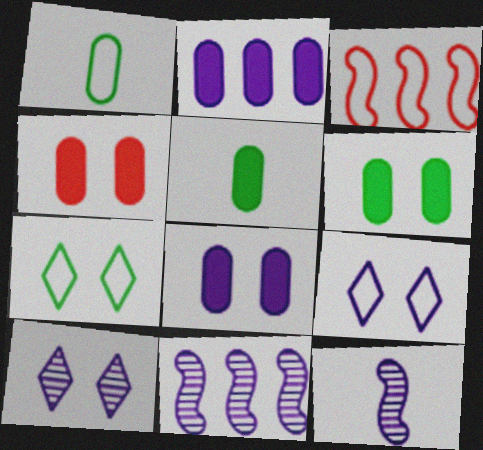[[1, 3, 9], 
[2, 4, 5], 
[2, 9, 12], 
[3, 5, 10], 
[4, 6, 8]]